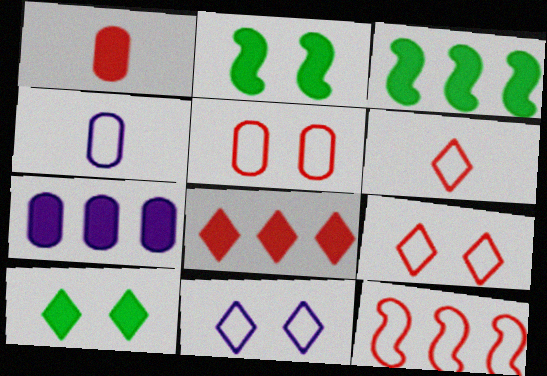[[3, 7, 8], 
[5, 6, 12]]